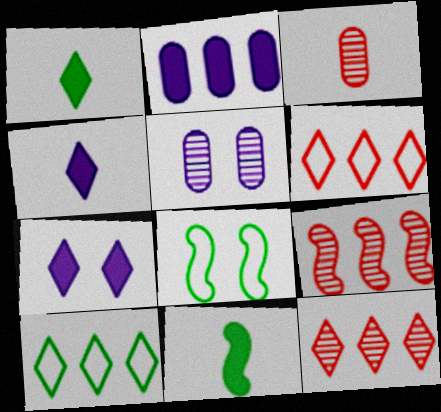[[2, 9, 10], 
[5, 6, 11]]